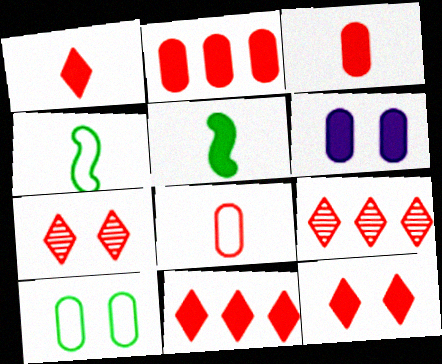[[1, 11, 12], 
[4, 6, 9], 
[5, 6, 11]]